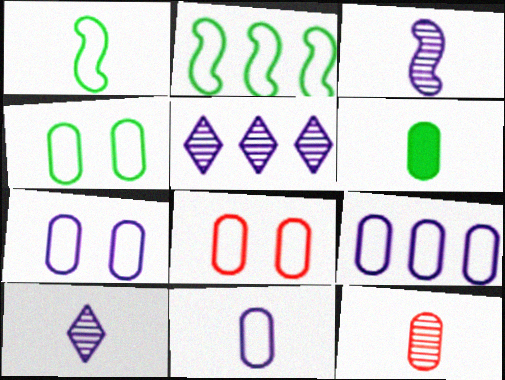[[4, 7, 8], 
[6, 11, 12], 
[7, 9, 11]]